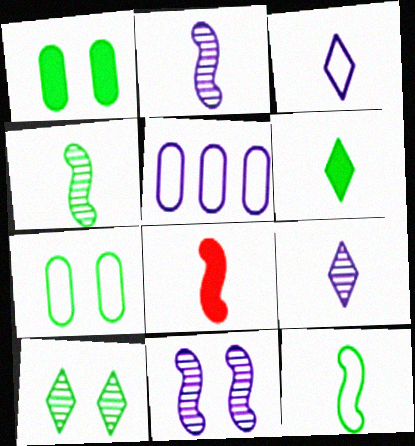[[2, 8, 12], 
[5, 8, 10]]